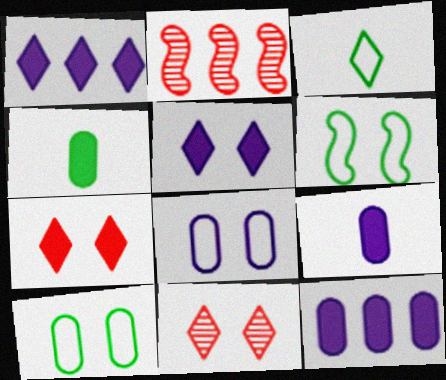[[1, 3, 11]]